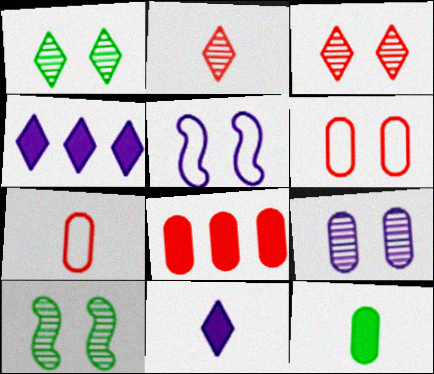[[3, 9, 10], 
[4, 7, 10]]